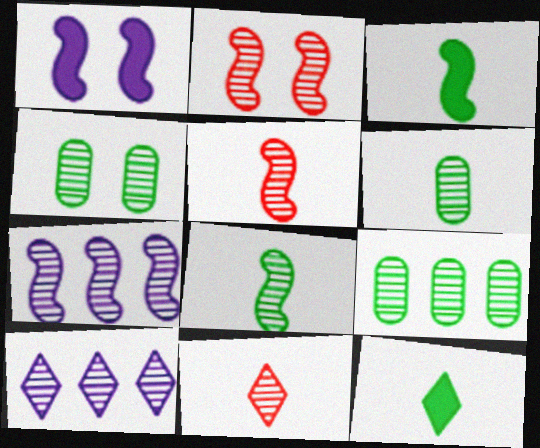[[2, 6, 10], 
[2, 7, 8], 
[4, 5, 10], 
[4, 6, 9], 
[4, 7, 11]]